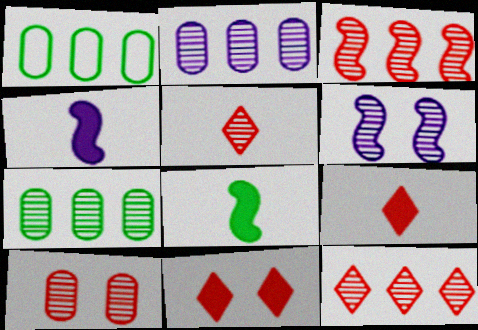[[1, 6, 9], 
[3, 5, 10], 
[5, 6, 7]]